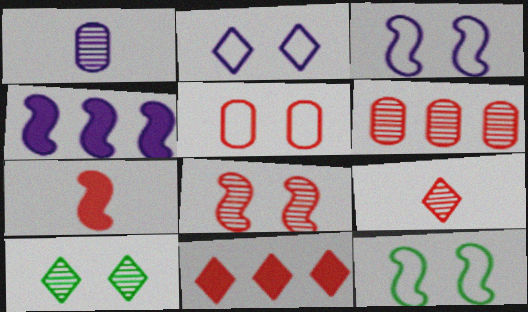[[1, 2, 4], 
[1, 11, 12], 
[2, 5, 12], 
[6, 8, 9]]